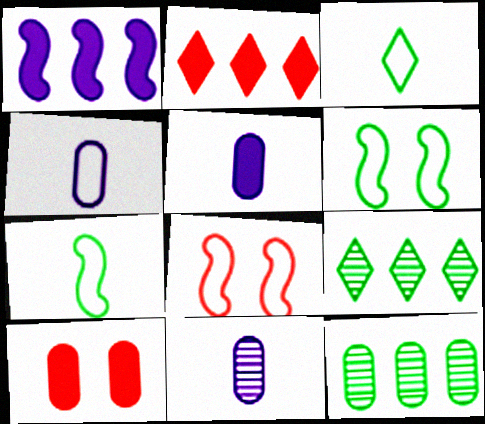[[2, 6, 11], 
[4, 5, 11], 
[4, 10, 12], 
[5, 8, 9]]